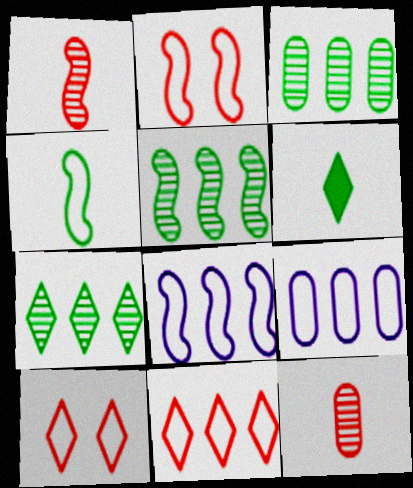[[2, 4, 8], 
[3, 5, 7], 
[4, 9, 10]]